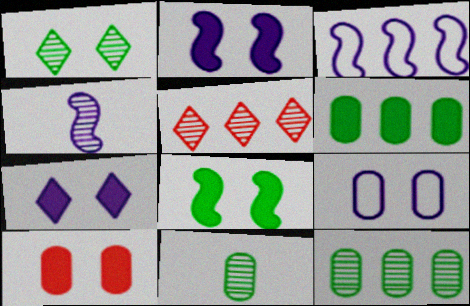[[2, 3, 4], 
[3, 5, 6], 
[7, 8, 10]]